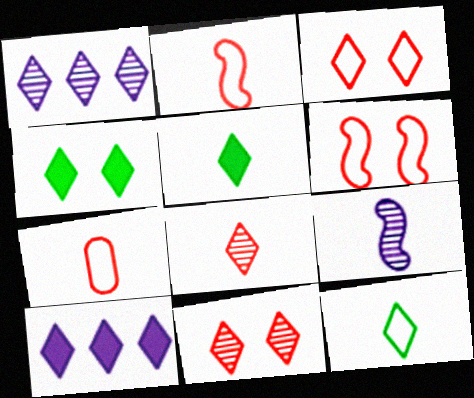[[1, 3, 5], 
[5, 7, 9], 
[10, 11, 12]]